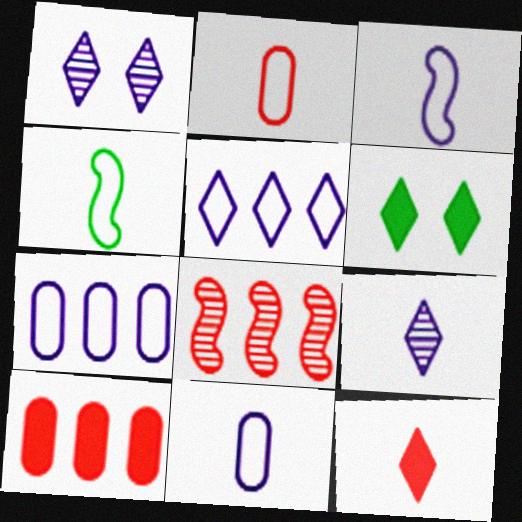[[1, 4, 10], 
[6, 8, 11]]